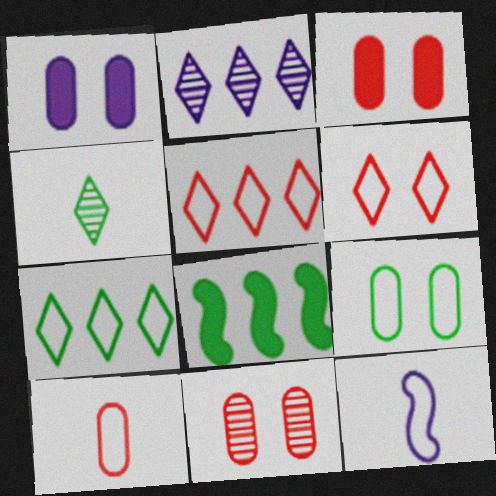[[1, 2, 12], 
[1, 9, 11], 
[4, 8, 9], 
[5, 9, 12]]